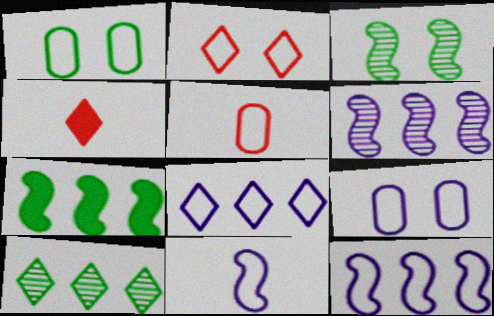[[1, 4, 6], 
[8, 9, 11]]